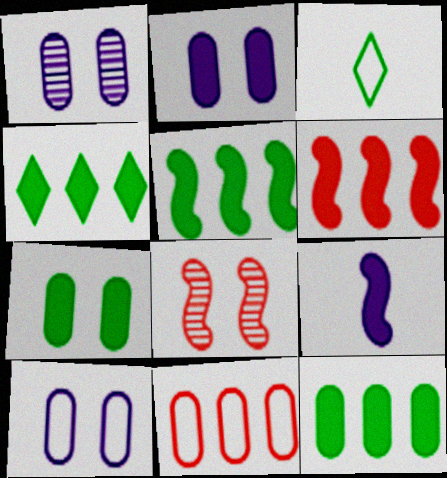[[1, 2, 10], 
[1, 3, 6], 
[4, 5, 12]]